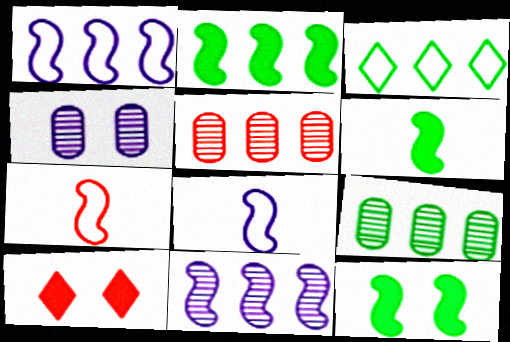[[2, 3, 9], 
[2, 6, 12], 
[5, 7, 10], 
[7, 11, 12], 
[8, 9, 10]]